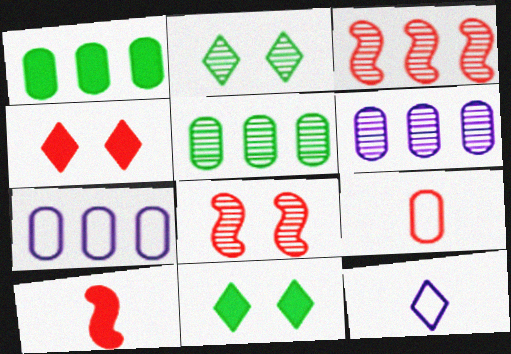[[1, 8, 12], 
[2, 7, 10], 
[3, 4, 9]]